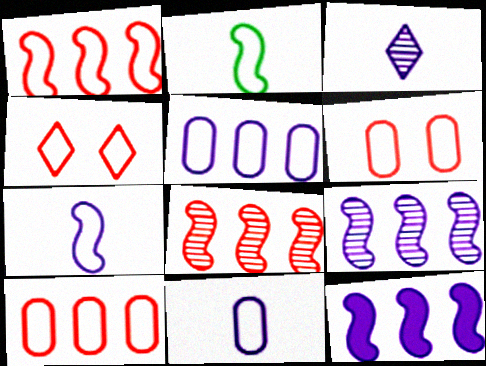[[2, 4, 5]]